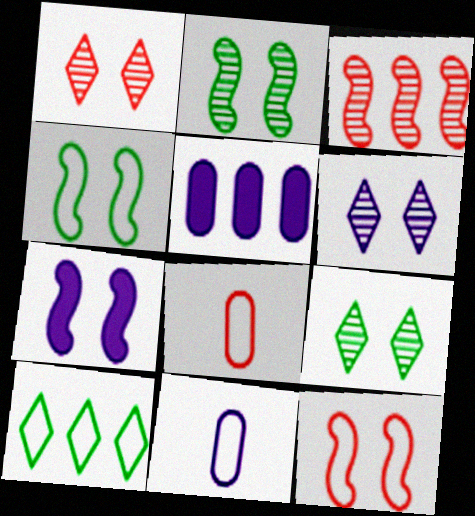[[1, 6, 9], 
[2, 7, 12], 
[3, 5, 10], 
[10, 11, 12]]